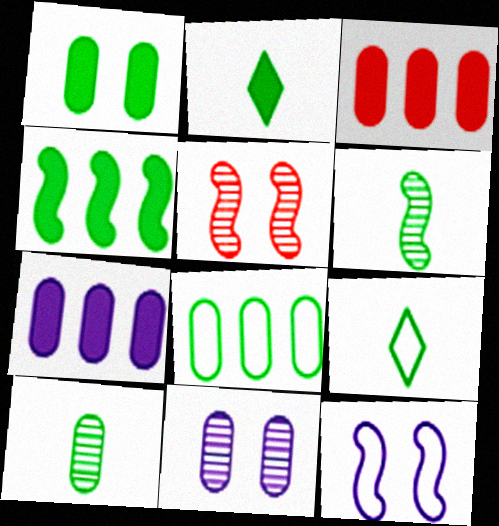[[1, 2, 4], 
[1, 8, 10], 
[5, 7, 9]]